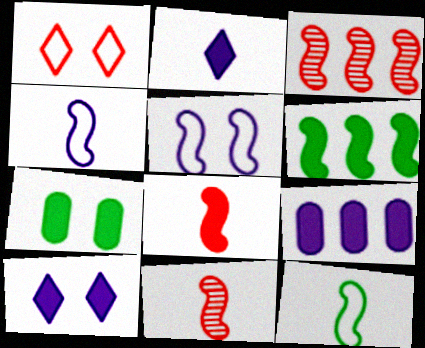[[5, 6, 11]]